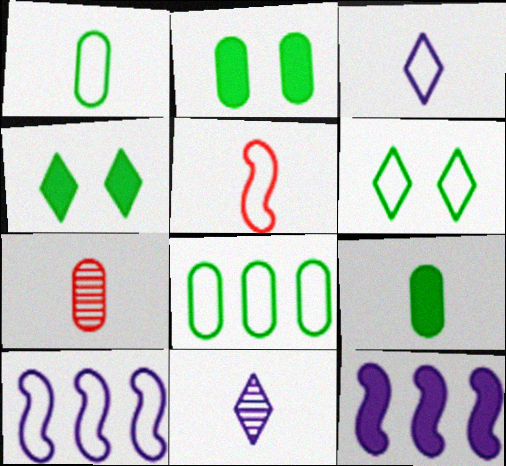[[1, 3, 5], 
[4, 7, 10], 
[5, 9, 11], 
[6, 7, 12]]